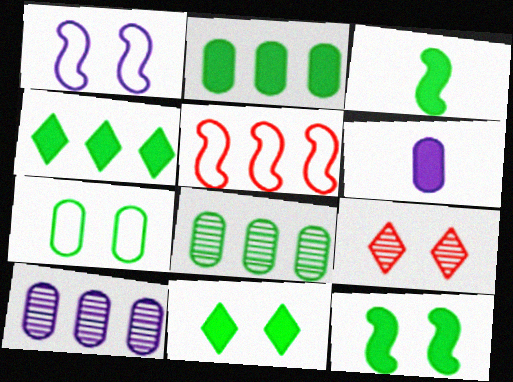[[2, 3, 11], 
[4, 5, 10]]